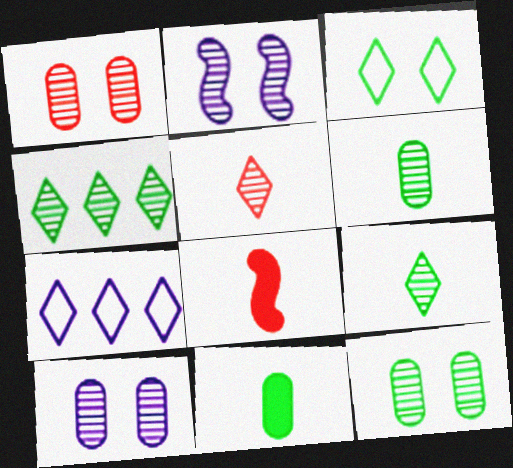[[1, 10, 12], 
[7, 8, 12]]